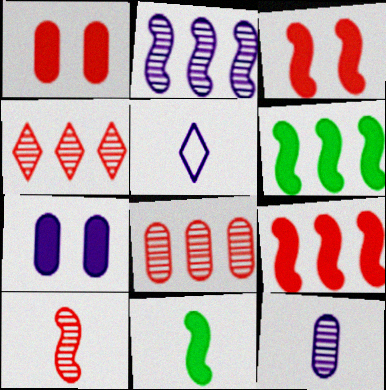[[2, 5, 7]]